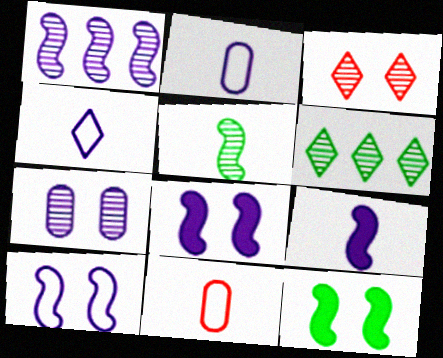[[1, 9, 10], 
[6, 8, 11]]